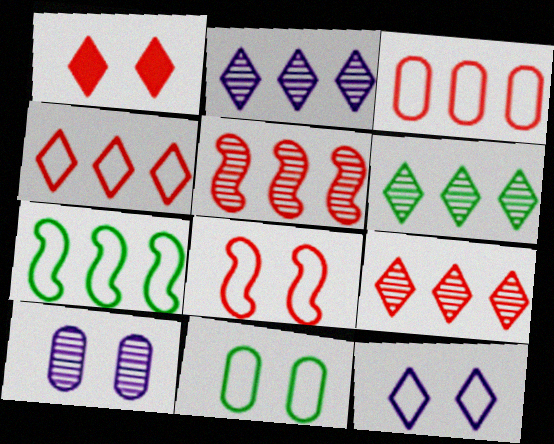[[2, 6, 9], 
[8, 11, 12]]